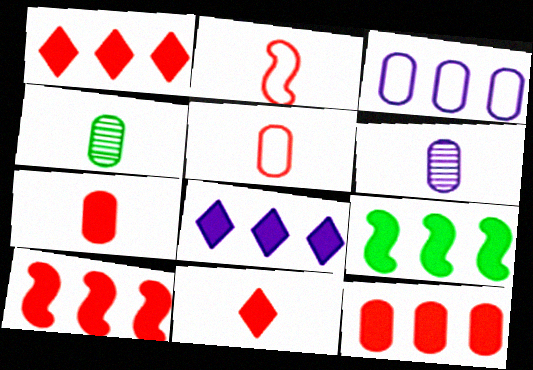[[1, 10, 12], 
[8, 9, 12]]